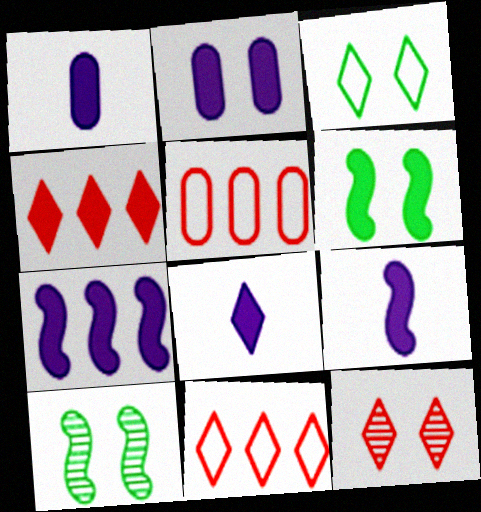[[1, 4, 6], 
[1, 8, 9], 
[1, 10, 11], 
[2, 7, 8], 
[5, 8, 10]]